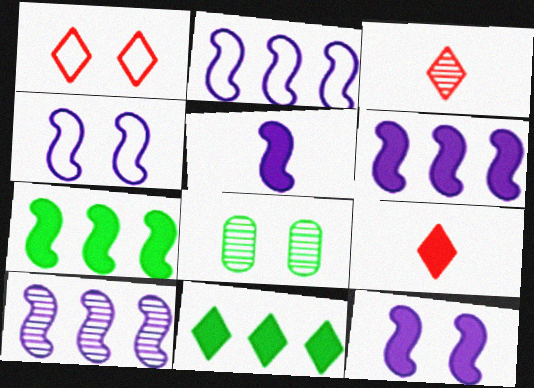[[1, 8, 12], 
[2, 6, 10], 
[2, 8, 9], 
[3, 8, 10], 
[4, 5, 10], 
[5, 6, 12]]